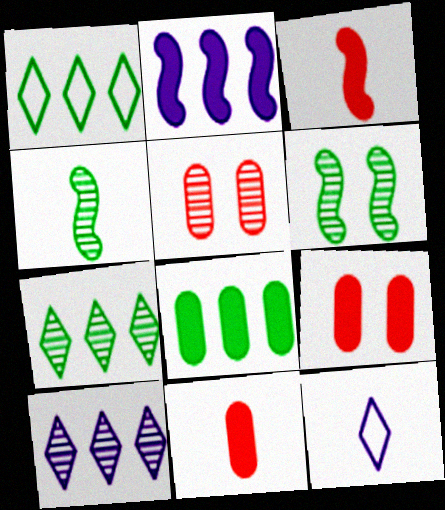[[4, 5, 10], 
[4, 11, 12]]